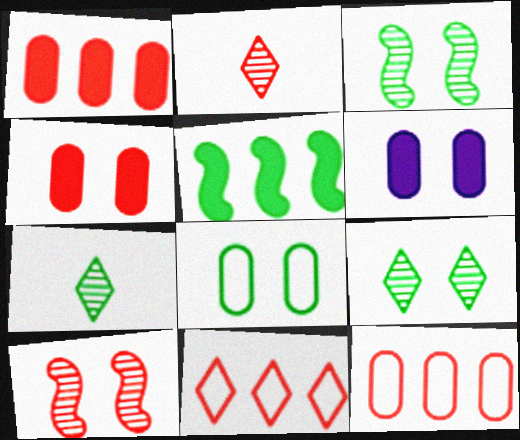[[5, 7, 8]]